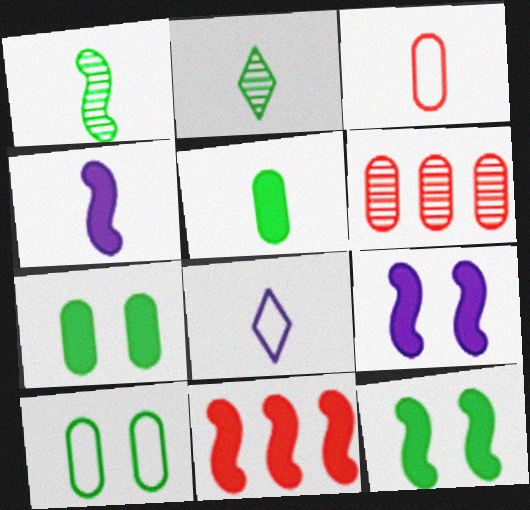[[2, 3, 4], 
[4, 11, 12], 
[6, 8, 12]]